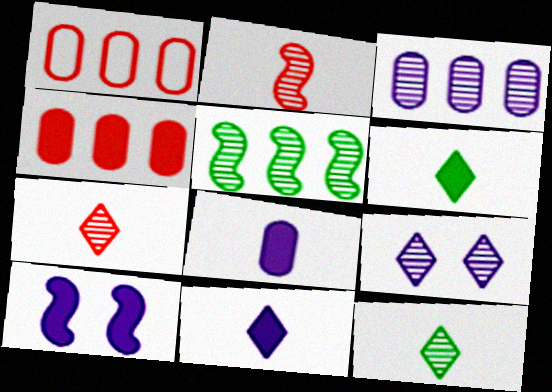[[1, 10, 12], 
[4, 6, 10]]